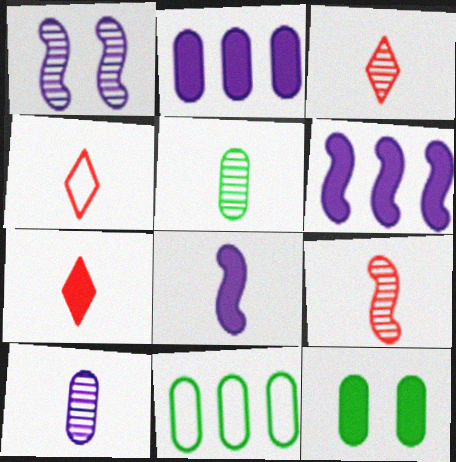[[1, 7, 11], 
[3, 4, 7], 
[4, 5, 8], 
[5, 11, 12], 
[6, 7, 12]]